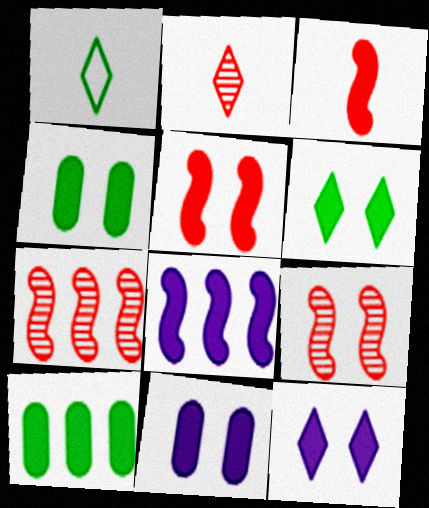[[1, 7, 11], 
[3, 10, 12], 
[4, 5, 12], 
[5, 6, 11]]